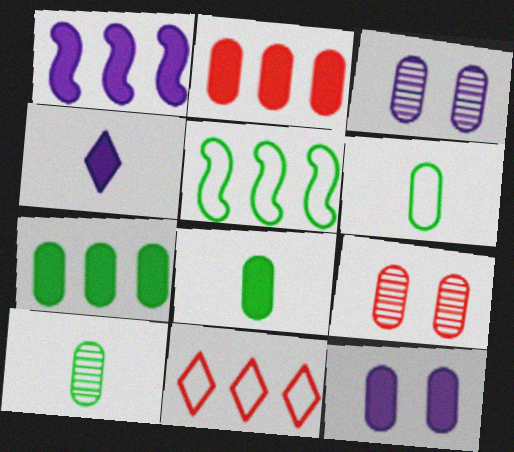[[1, 4, 12], 
[2, 3, 6], 
[2, 8, 12], 
[4, 5, 9], 
[6, 8, 10]]